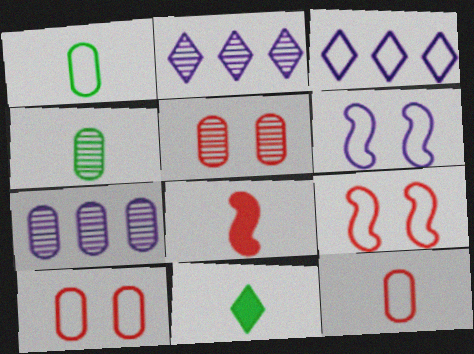[[1, 3, 9], 
[4, 5, 7], 
[7, 9, 11]]